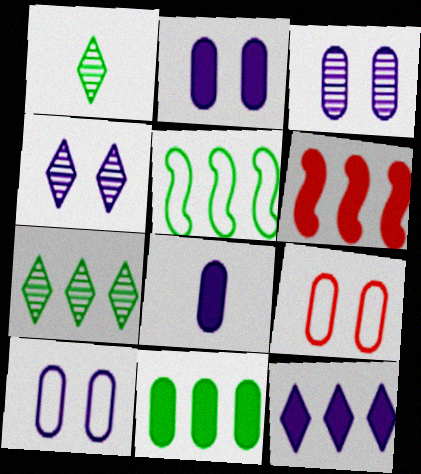[[1, 6, 10], 
[2, 3, 10], 
[5, 7, 11], 
[6, 11, 12]]